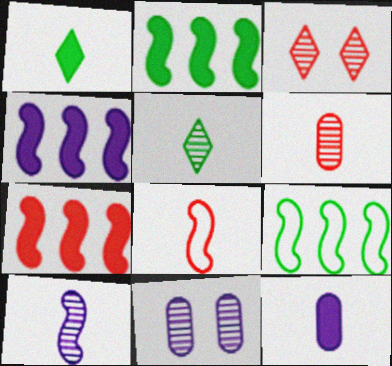[[2, 4, 7], 
[3, 9, 12], 
[5, 6, 10], 
[5, 8, 12]]